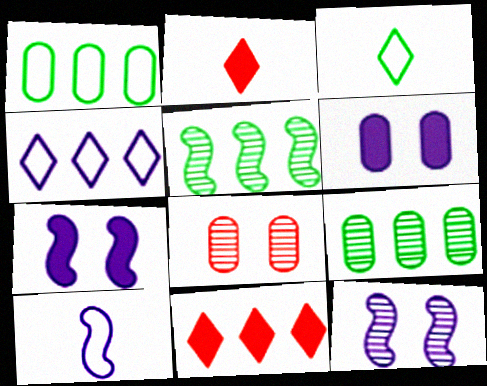[[1, 2, 12]]